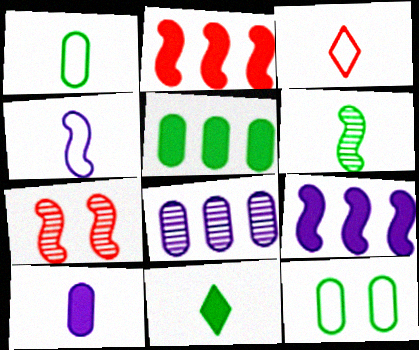[[1, 3, 4], 
[1, 6, 11], 
[3, 6, 10]]